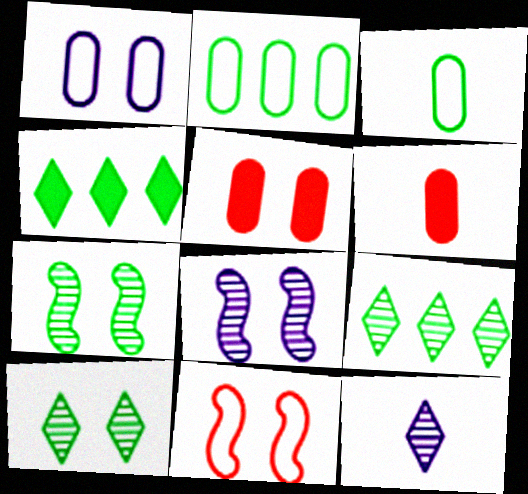[[3, 4, 7]]